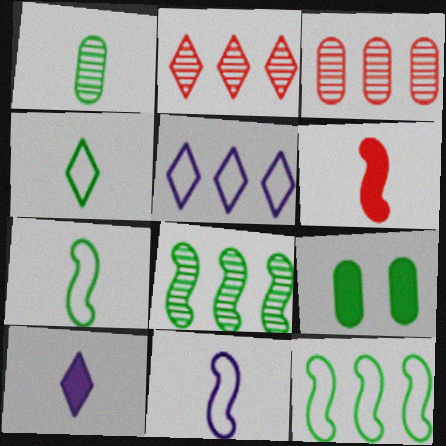[[2, 9, 11], 
[4, 8, 9]]